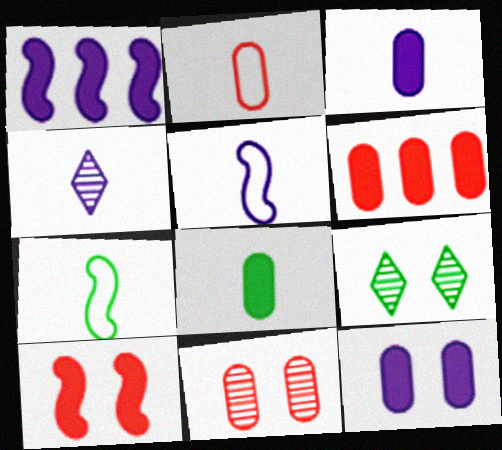[[1, 2, 9], 
[2, 6, 11], 
[3, 4, 5], 
[5, 6, 9], 
[6, 8, 12]]